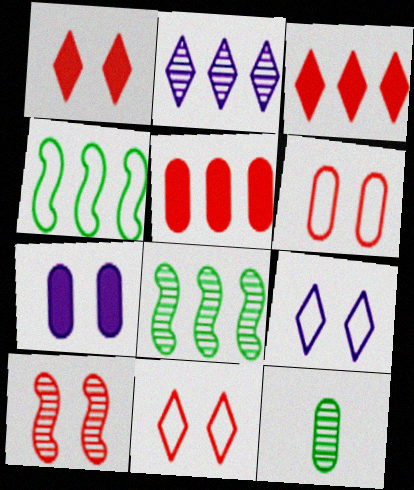[[1, 6, 10], 
[2, 4, 5], 
[2, 10, 12]]